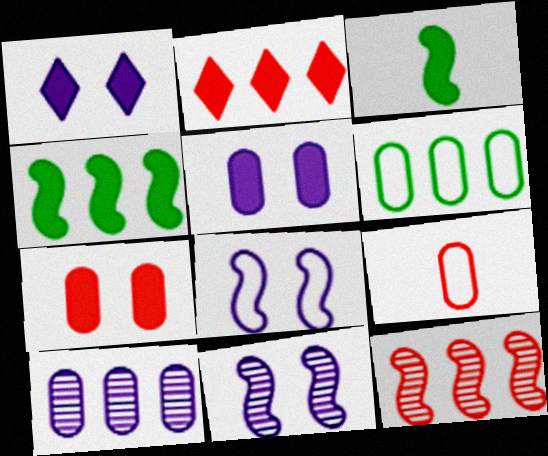[[2, 3, 5], 
[3, 8, 12]]